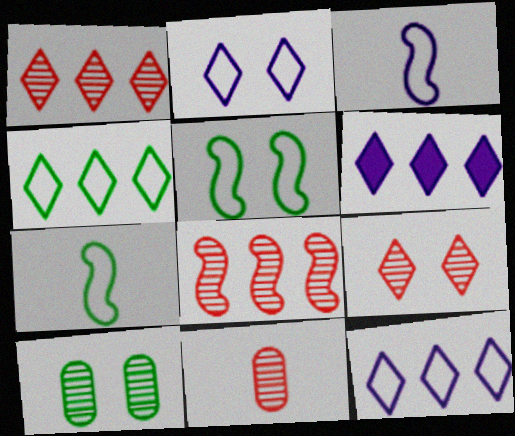[[1, 4, 6], 
[5, 6, 11], 
[8, 9, 11]]